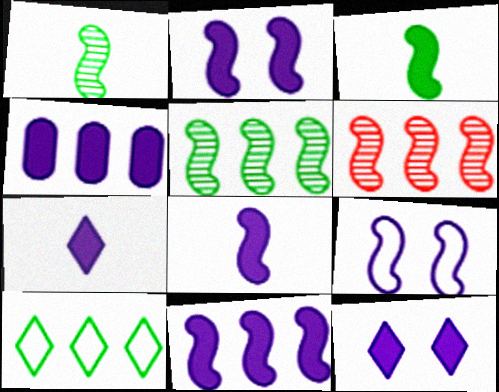[[2, 4, 7], 
[2, 8, 11], 
[3, 6, 9], 
[4, 6, 10], 
[4, 8, 12]]